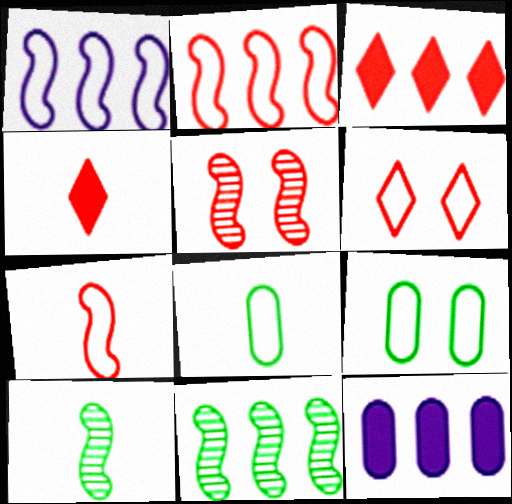[[1, 6, 8], 
[6, 10, 12]]